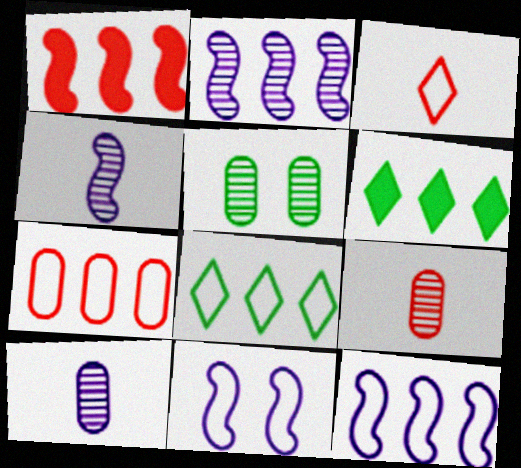[[2, 6, 7], 
[6, 9, 11], 
[7, 8, 12]]